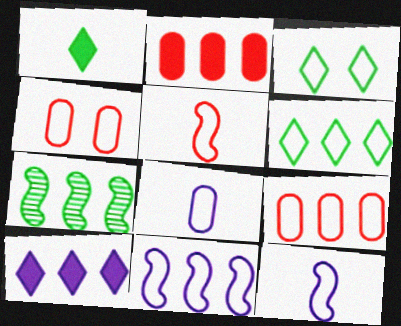[[3, 9, 12], 
[4, 6, 12], 
[6, 9, 11], 
[7, 9, 10]]